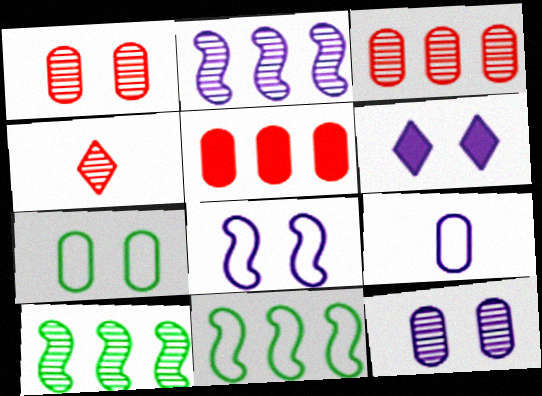[[2, 6, 9], 
[4, 10, 12], 
[6, 8, 12]]